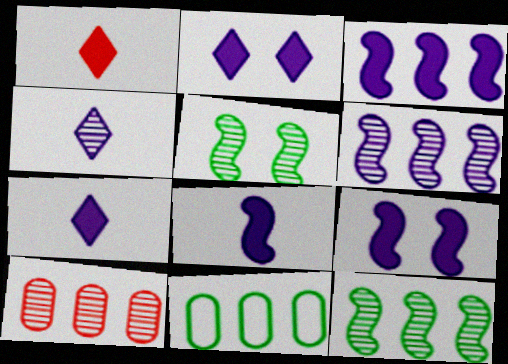[[3, 8, 9], 
[4, 5, 10]]